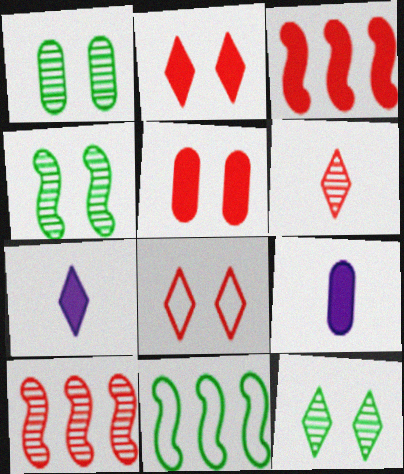[[1, 4, 12]]